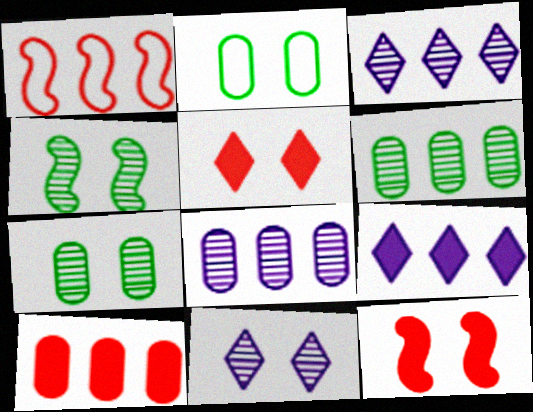[[1, 6, 9], 
[2, 11, 12]]